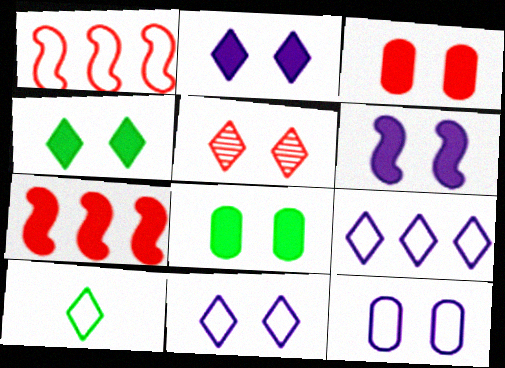[[1, 10, 12], 
[3, 4, 6], 
[4, 5, 11]]